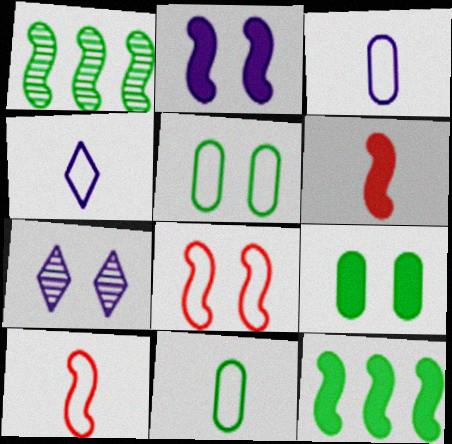[[1, 2, 10], 
[2, 6, 12], 
[4, 10, 11], 
[7, 8, 9]]